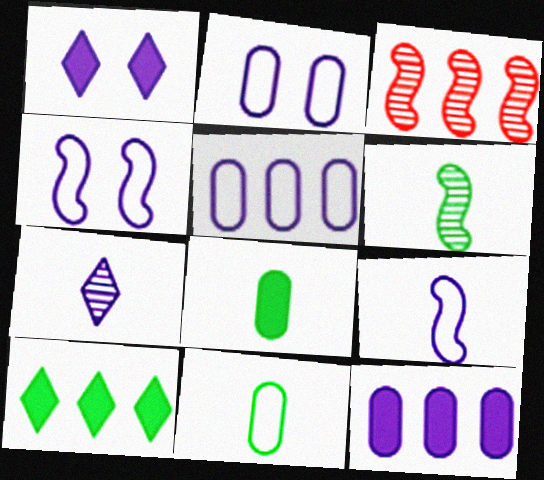[[1, 3, 11], 
[3, 5, 10], 
[4, 7, 12]]